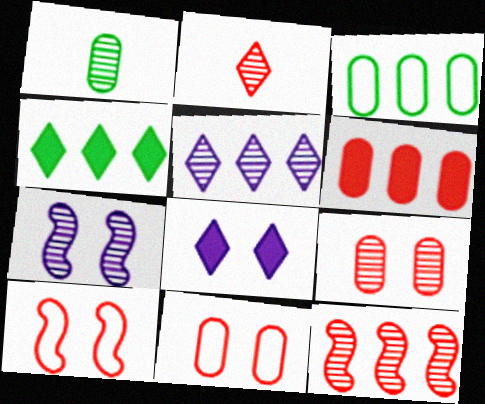[[2, 6, 10], 
[2, 9, 12]]